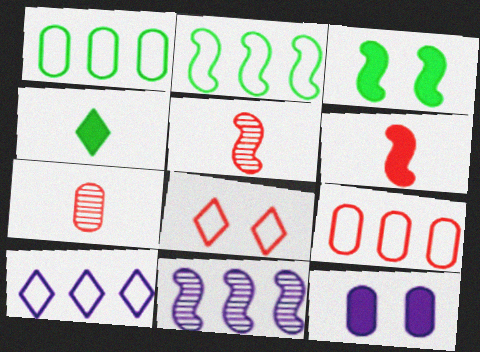[[1, 7, 12], 
[2, 9, 10], 
[3, 7, 10]]